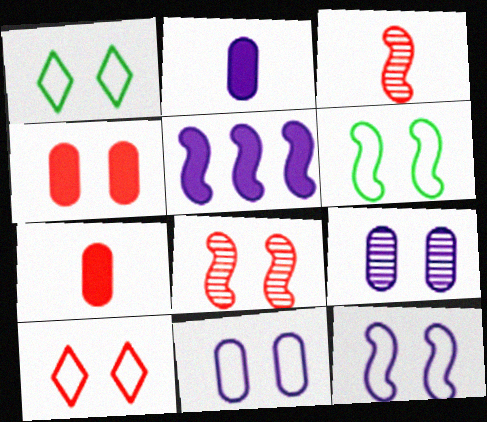[[3, 5, 6], 
[4, 8, 10], 
[6, 10, 11]]